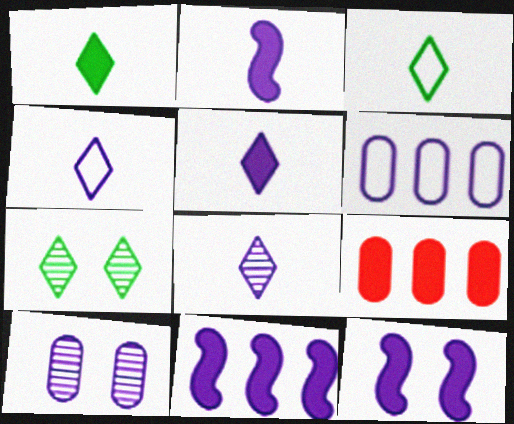[[1, 9, 12], 
[2, 11, 12], 
[4, 5, 8], 
[4, 10, 11], 
[6, 8, 12]]